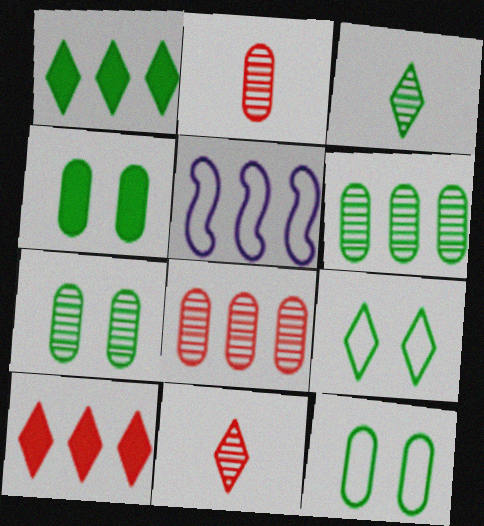[[1, 3, 9], 
[1, 5, 8], 
[4, 5, 11], 
[4, 7, 12], 
[5, 6, 10]]